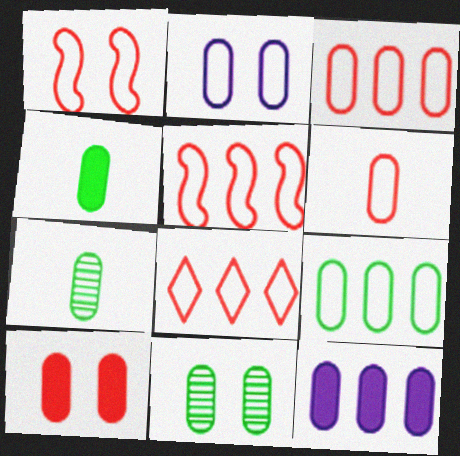[[1, 6, 8], 
[2, 6, 9], 
[2, 10, 11], 
[3, 5, 8], 
[4, 9, 11], 
[4, 10, 12], 
[6, 11, 12]]